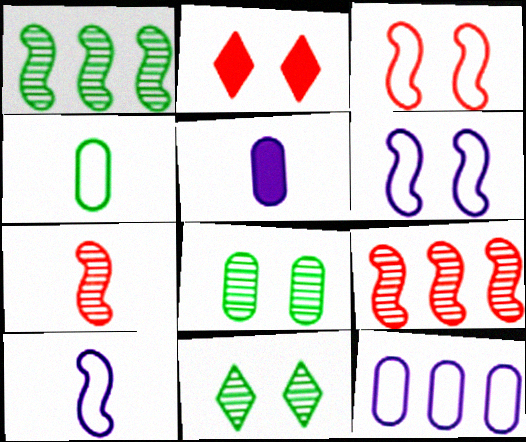[[2, 6, 8]]